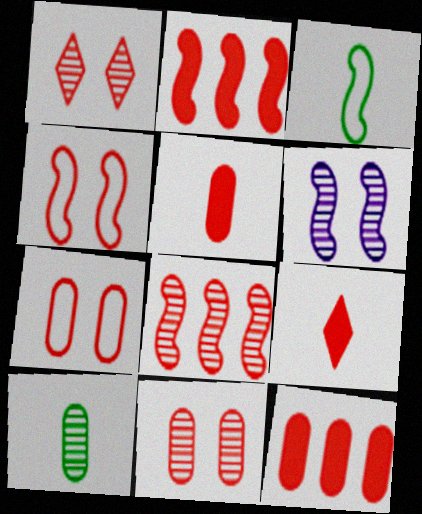[[2, 3, 6], 
[7, 8, 9]]